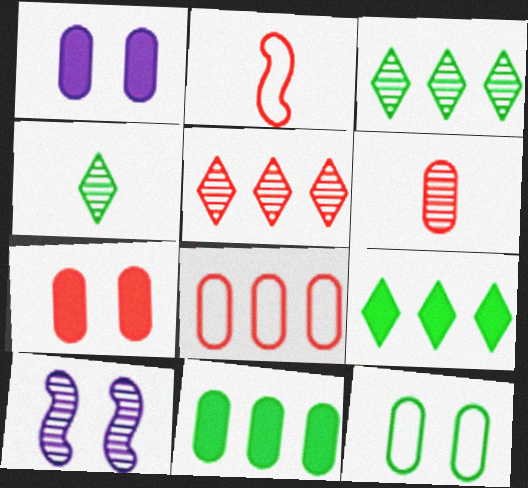[[1, 2, 3], 
[2, 5, 7], 
[3, 6, 10], 
[6, 7, 8]]